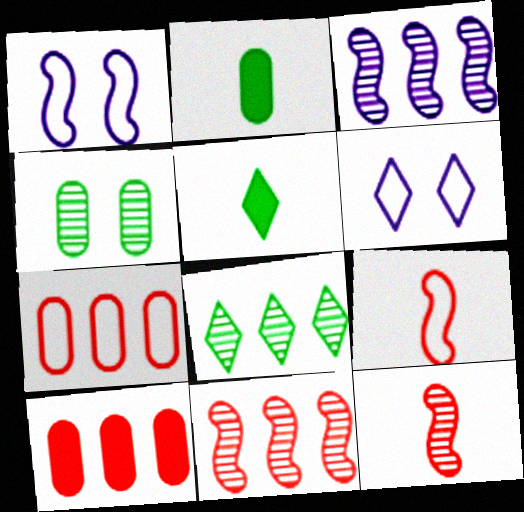[[2, 6, 11]]